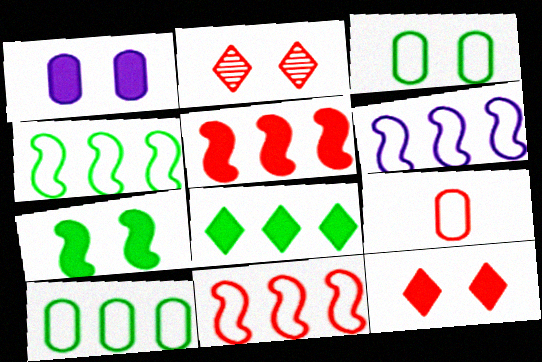[[1, 7, 12], 
[2, 5, 9], 
[4, 6, 11]]